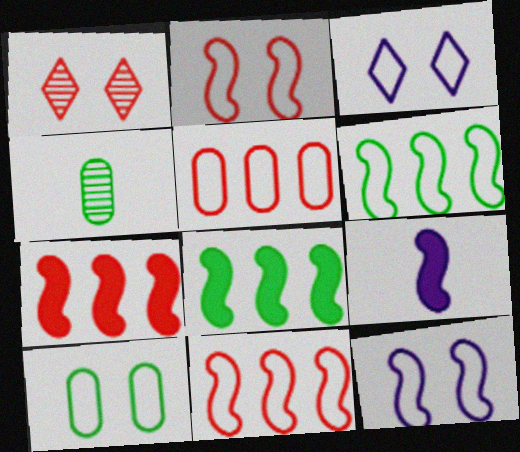[[2, 3, 10], 
[3, 4, 7]]